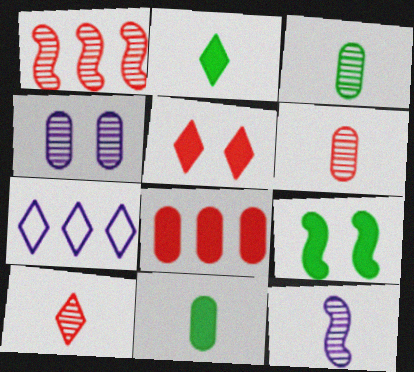[[3, 10, 12], 
[6, 7, 9]]